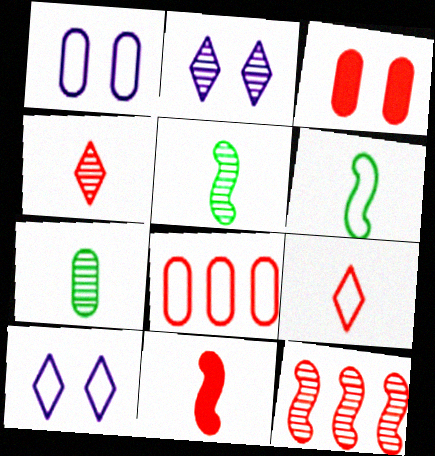[[2, 7, 12], 
[3, 9, 12], 
[6, 8, 10]]